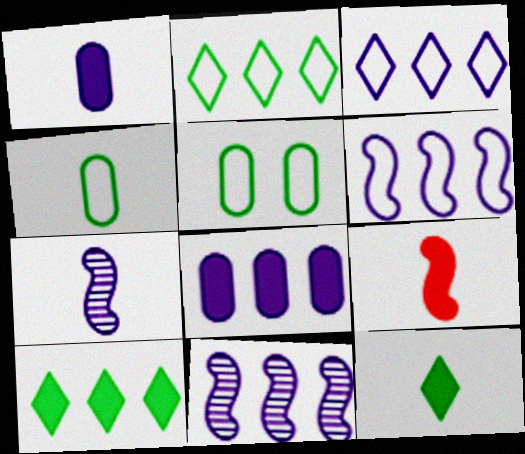[[1, 9, 12], 
[3, 8, 11]]